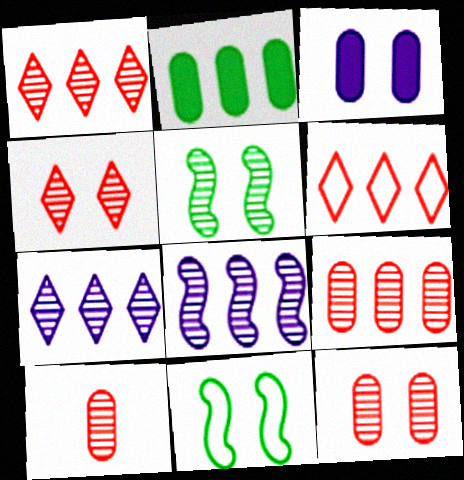[[2, 6, 8], 
[3, 4, 11], 
[5, 7, 10], 
[9, 10, 12]]